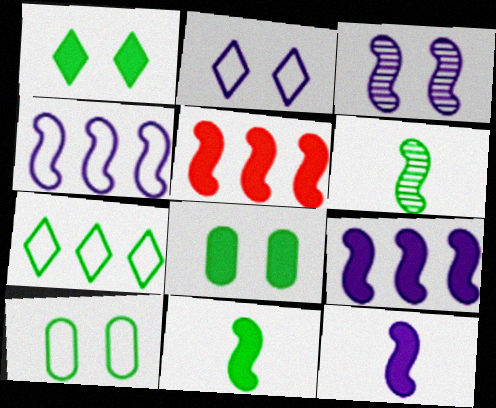[[3, 4, 12], 
[6, 7, 8]]